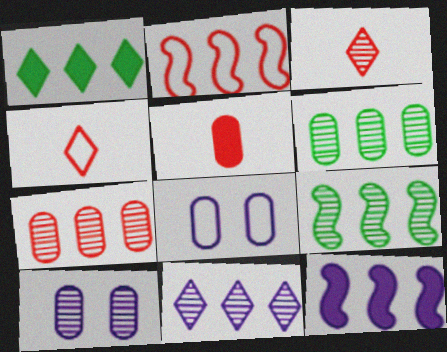[[2, 9, 12], 
[3, 9, 10], 
[5, 6, 8], 
[7, 9, 11]]